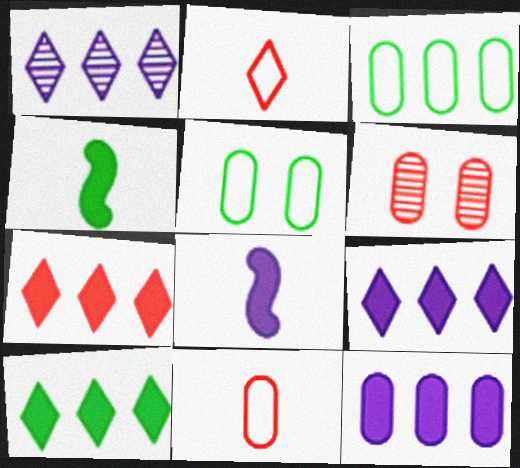[[7, 9, 10]]